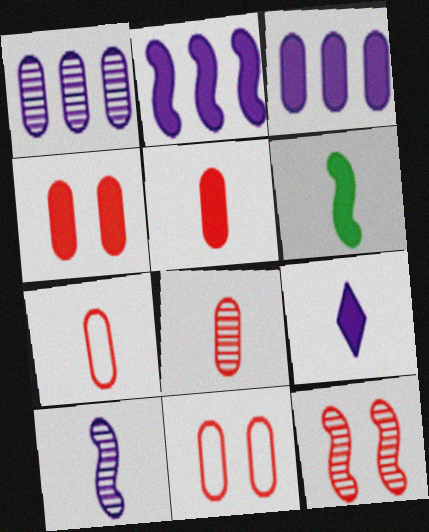[[5, 6, 9], 
[5, 7, 8]]